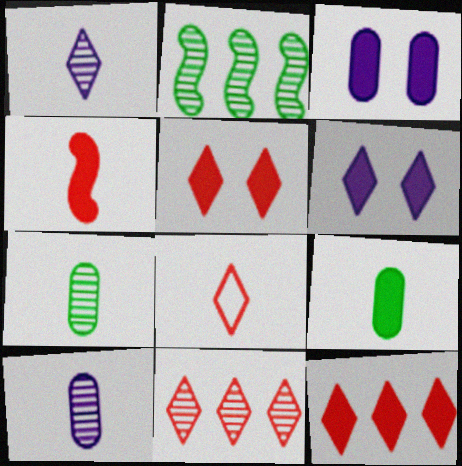[[2, 3, 8], 
[5, 8, 11]]